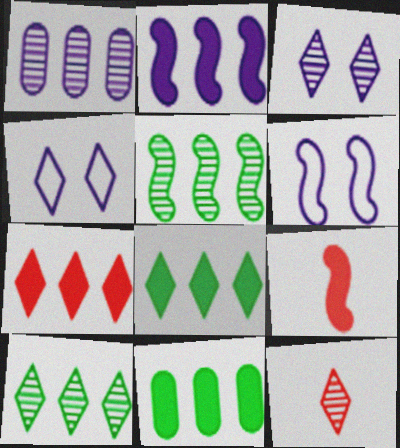[[2, 7, 11], 
[3, 10, 12], 
[4, 8, 12], 
[5, 6, 9], 
[6, 11, 12]]